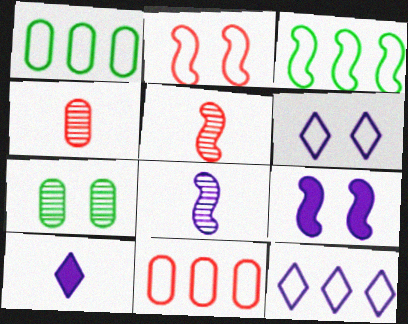[[3, 5, 9], 
[3, 11, 12]]